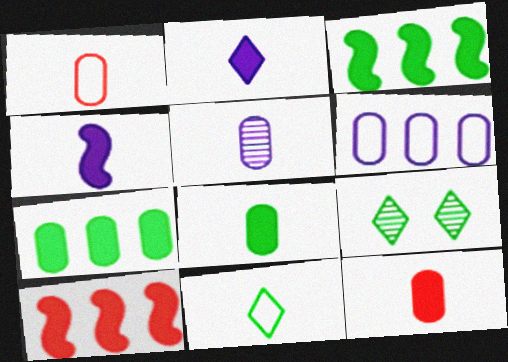[[1, 5, 8]]